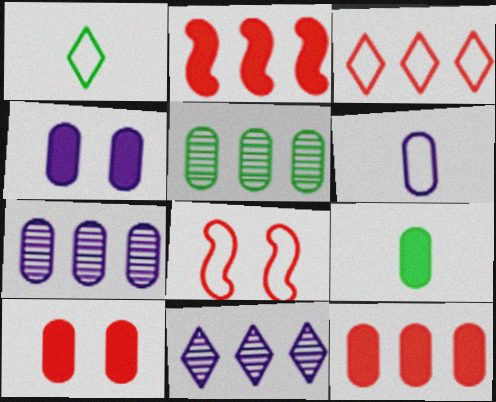[[4, 6, 7], 
[4, 9, 12], 
[5, 6, 10], 
[8, 9, 11]]